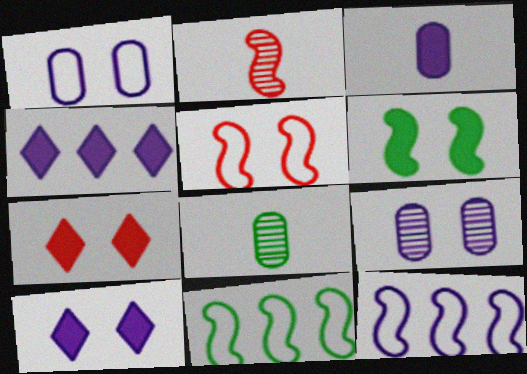[[2, 6, 12], 
[4, 5, 8], 
[7, 8, 12]]